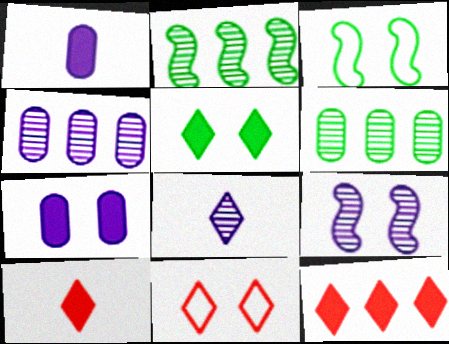[[1, 2, 11], 
[3, 4, 10], 
[4, 8, 9]]